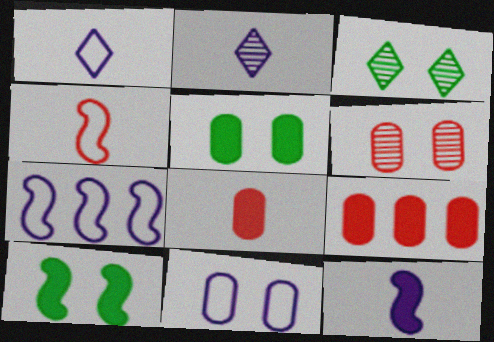[[1, 7, 11], 
[3, 7, 8], 
[5, 6, 11]]